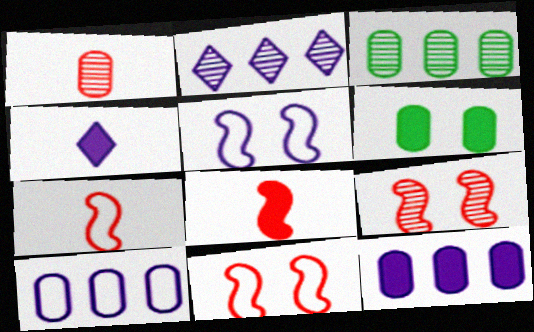[[1, 6, 10], 
[2, 6, 7], 
[3, 4, 11]]